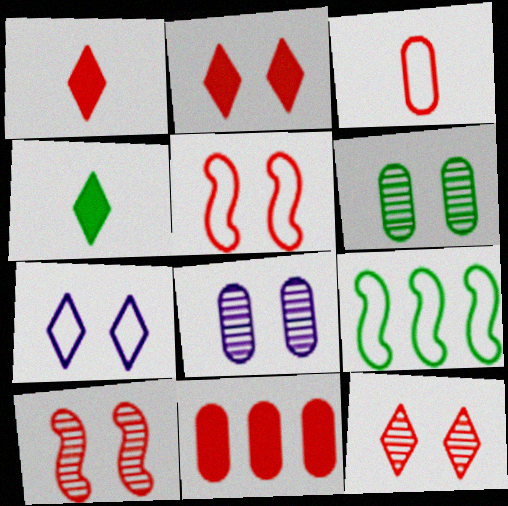[[1, 8, 9], 
[3, 7, 9], 
[4, 6, 9]]